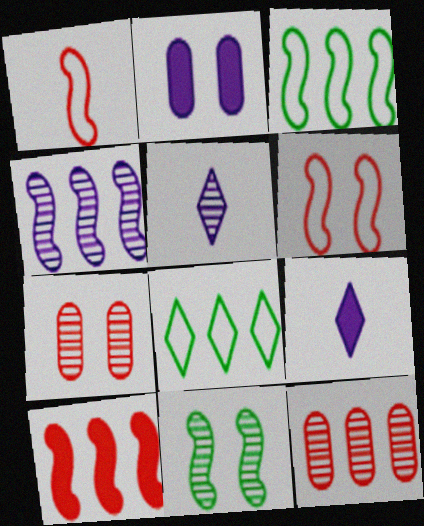[[3, 4, 10], 
[3, 7, 9], 
[5, 11, 12]]